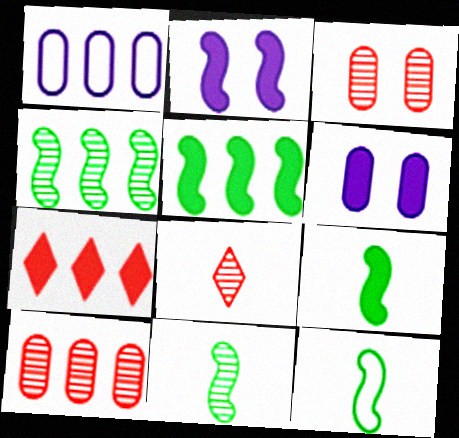[[1, 4, 7], 
[6, 7, 9], 
[9, 11, 12]]